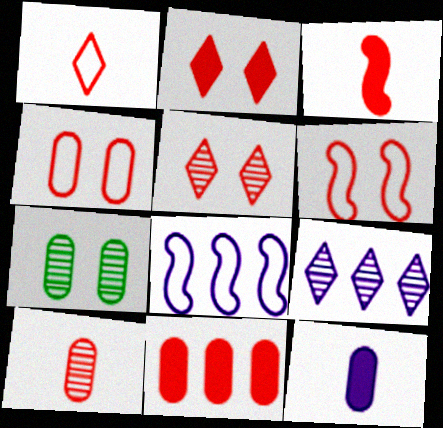[[1, 3, 10], 
[2, 3, 11], 
[4, 10, 11]]